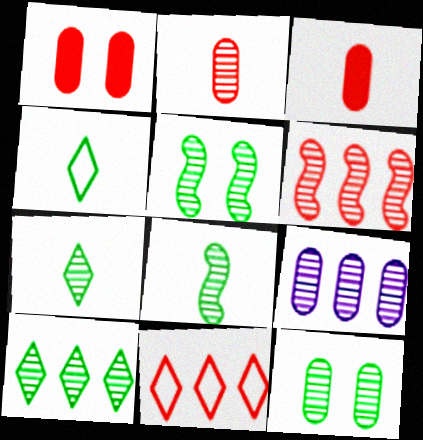[[2, 9, 12], 
[6, 9, 10], 
[8, 10, 12]]